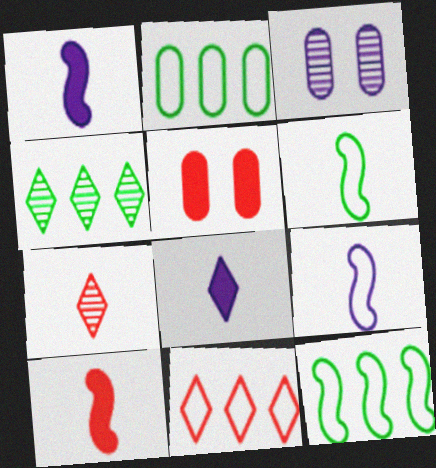[[4, 5, 9]]